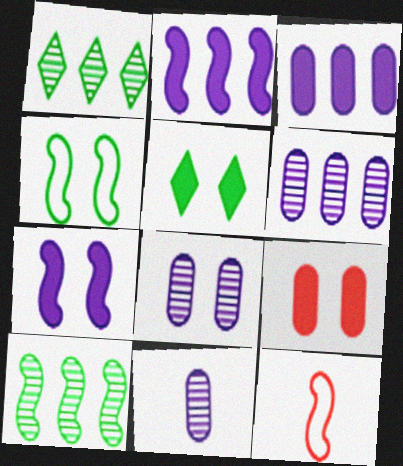[[5, 6, 12], 
[5, 7, 9], 
[6, 8, 11], 
[7, 10, 12]]